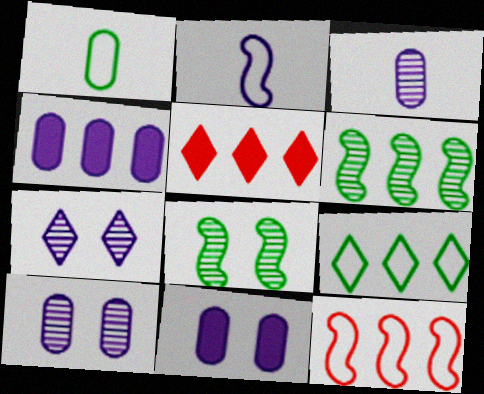[[2, 4, 7]]